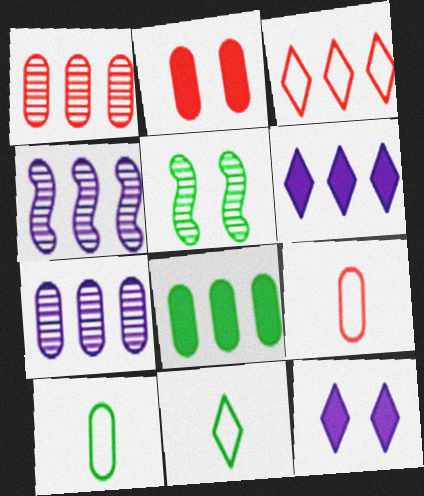[[1, 2, 9], 
[2, 4, 11], 
[2, 7, 10], 
[3, 4, 8], 
[5, 6, 9], 
[5, 8, 11]]